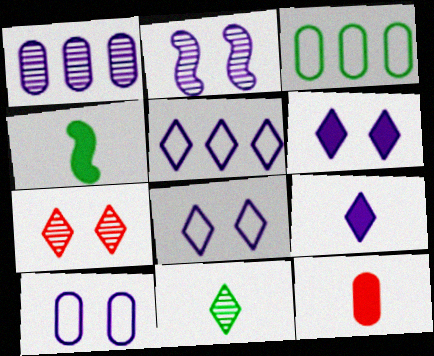[[2, 6, 10], 
[4, 9, 12]]